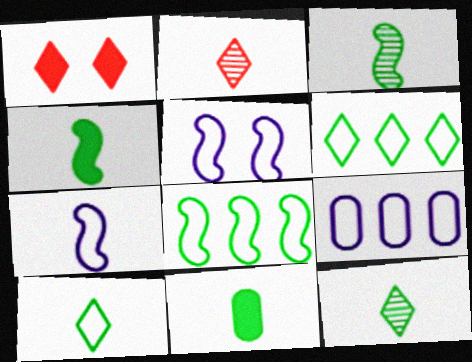[[1, 3, 9], 
[2, 7, 11], 
[3, 10, 11]]